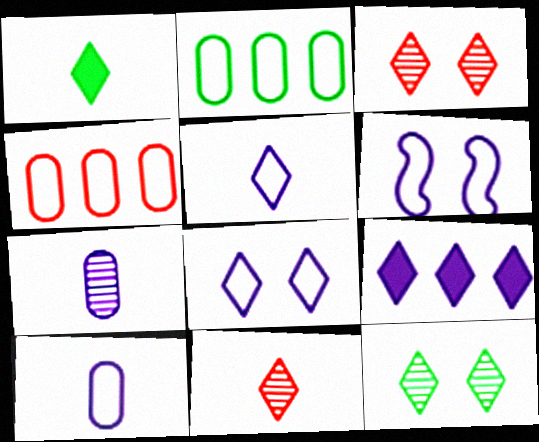[[1, 5, 11], 
[6, 7, 9]]